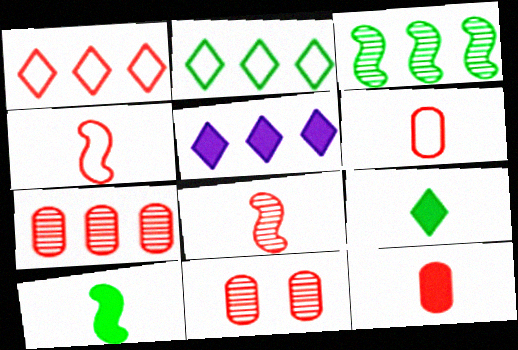[]